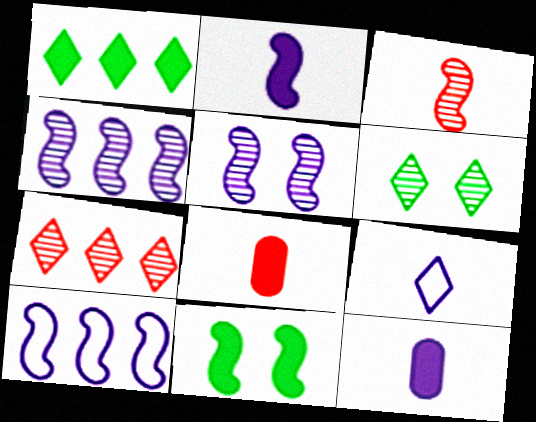[[2, 5, 10], 
[3, 10, 11], 
[6, 8, 10]]